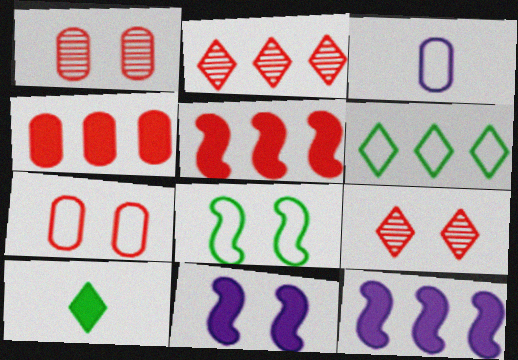[[4, 10, 11]]